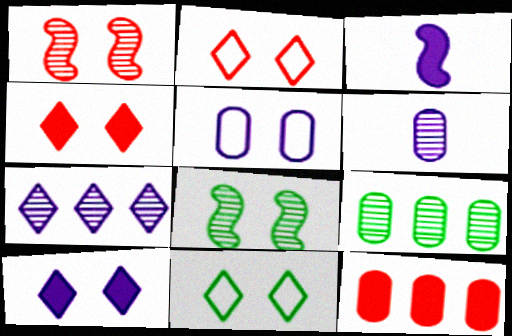[[2, 3, 9], 
[3, 5, 7], 
[4, 5, 8]]